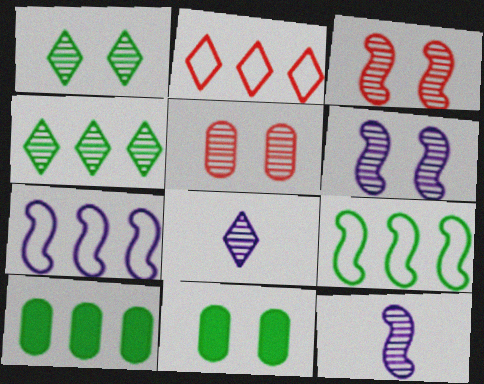[[1, 5, 6], 
[2, 11, 12], 
[4, 5, 12], 
[4, 9, 10]]